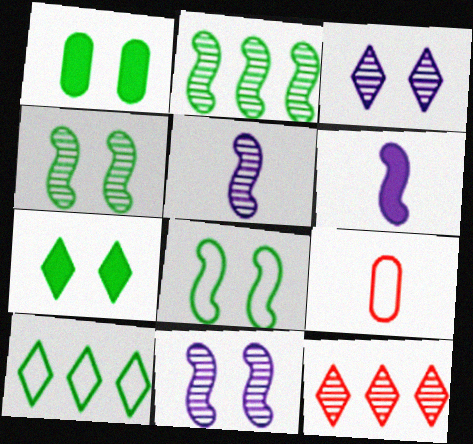[]